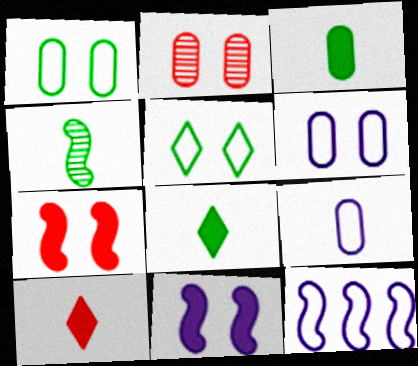[[2, 5, 11], 
[2, 8, 12], 
[4, 7, 12], 
[4, 9, 10]]